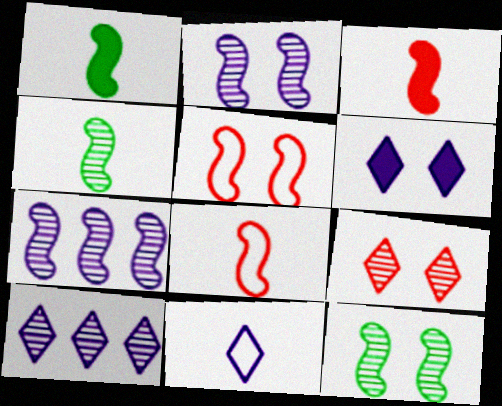[[1, 5, 7], 
[6, 10, 11]]